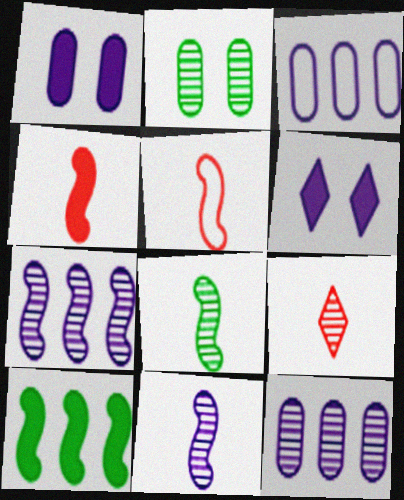[[2, 7, 9], 
[3, 6, 11]]